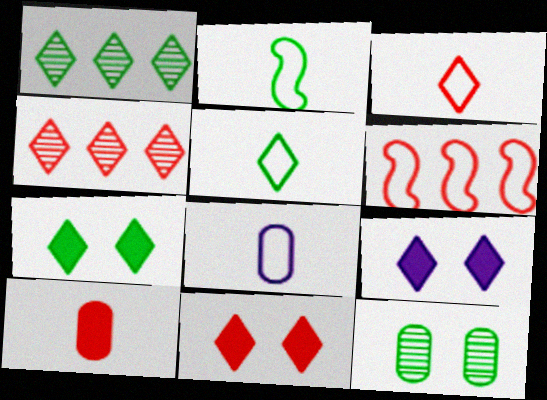[[1, 3, 9], 
[1, 5, 7], 
[2, 3, 8], 
[3, 4, 11], 
[4, 5, 9], 
[7, 9, 11]]